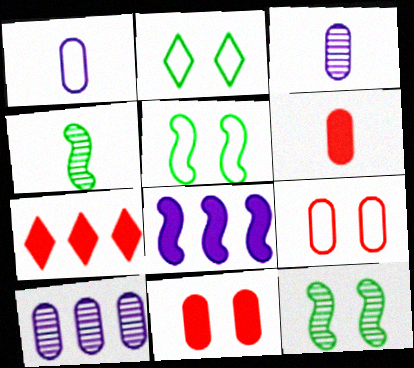[[1, 7, 12], 
[3, 5, 7]]